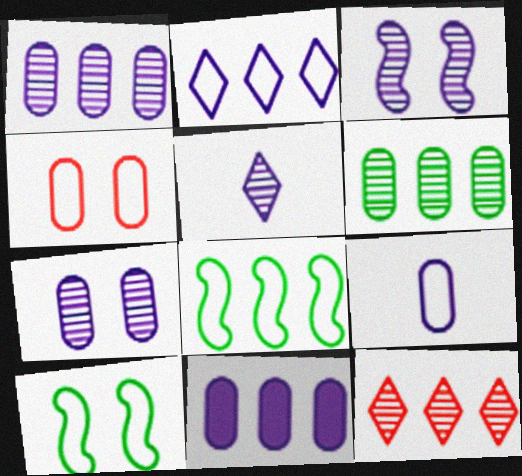[[1, 3, 5], 
[7, 9, 11], 
[8, 11, 12]]